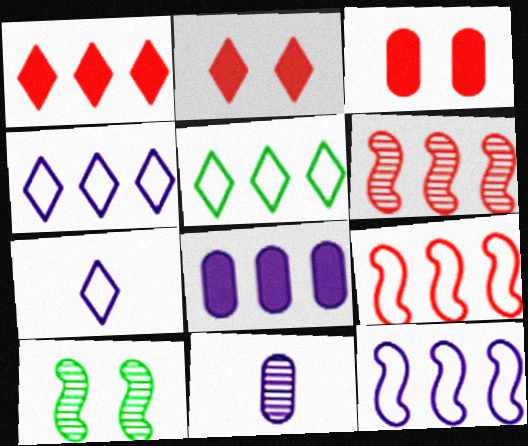[[5, 6, 8]]